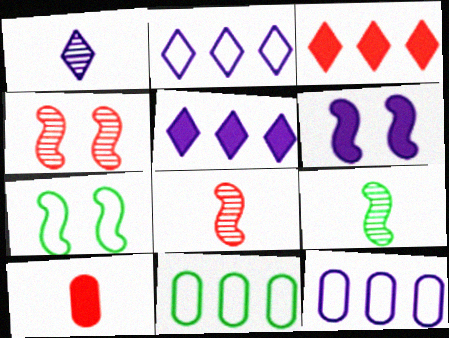[[1, 6, 12], 
[4, 6, 7]]